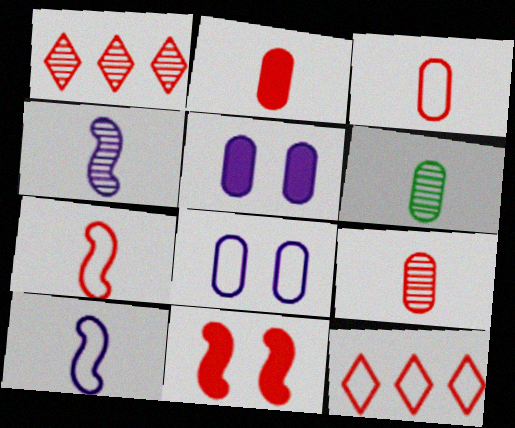[[1, 3, 11], 
[2, 3, 9], 
[9, 11, 12]]